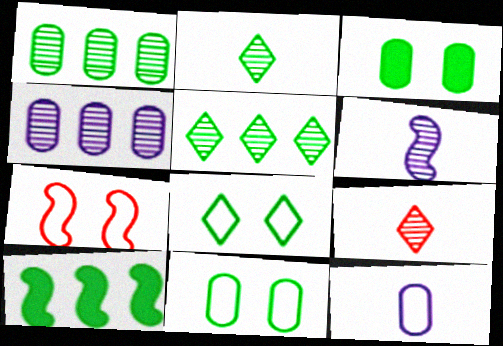[[2, 10, 11], 
[6, 7, 10]]